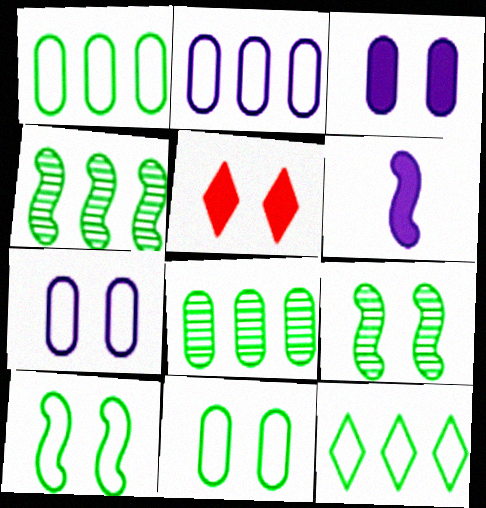[[5, 7, 9]]